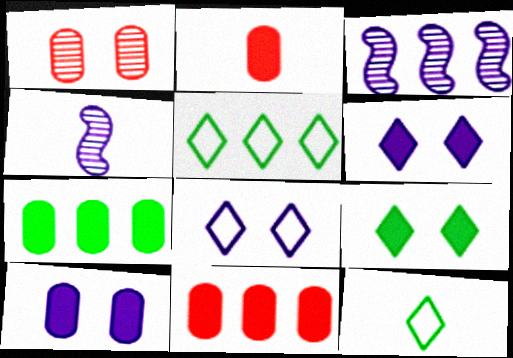[[2, 4, 12], 
[2, 7, 10], 
[3, 5, 11]]